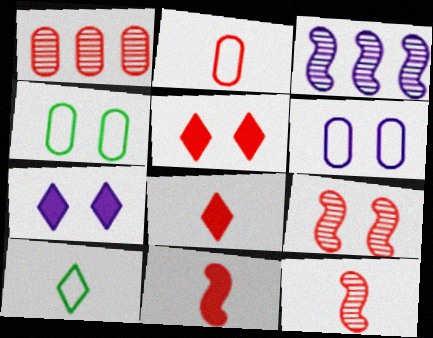[[2, 8, 12], 
[3, 4, 8], 
[4, 7, 9]]